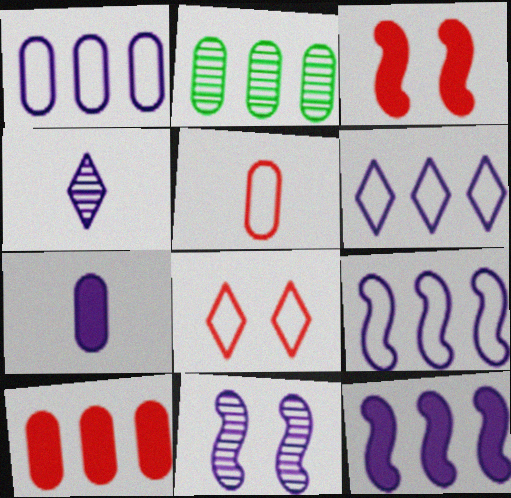[[1, 2, 10], 
[1, 6, 9], 
[6, 7, 11]]